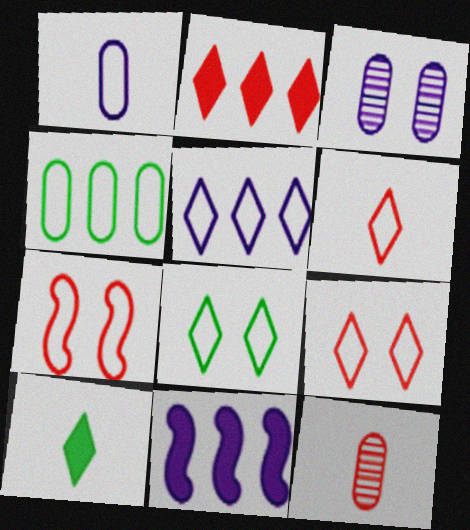[[2, 7, 12], 
[5, 6, 8], 
[8, 11, 12]]